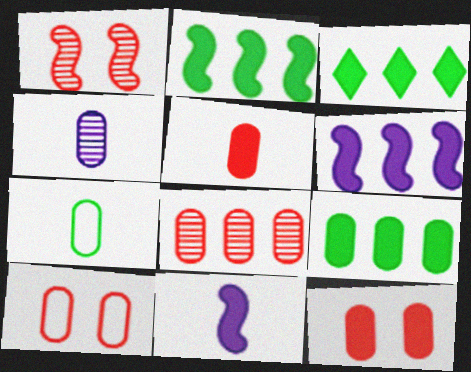[[2, 3, 9], 
[3, 11, 12], 
[4, 5, 7], 
[4, 9, 10], 
[5, 8, 10]]